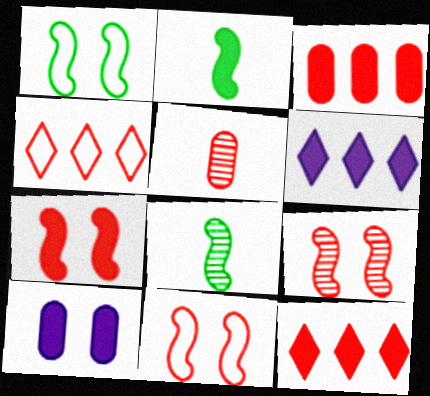[[1, 5, 6], 
[2, 10, 12], 
[4, 5, 7], 
[4, 8, 10], 
[5, 11, 12], 
[7, 9, 11]]